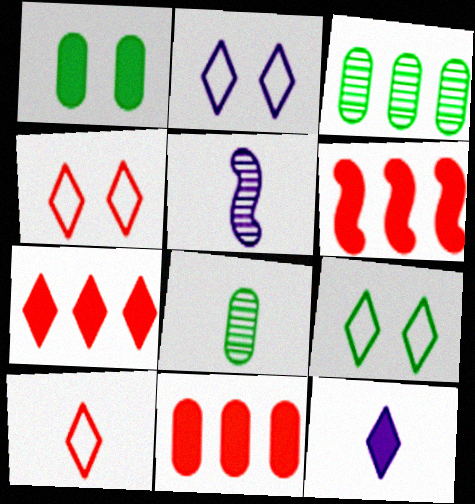[[1, 6, 12], 
[2, 4, 9], 
[2, 6, 8], 
[5, 9, 11], 
[6, 7, 11]]